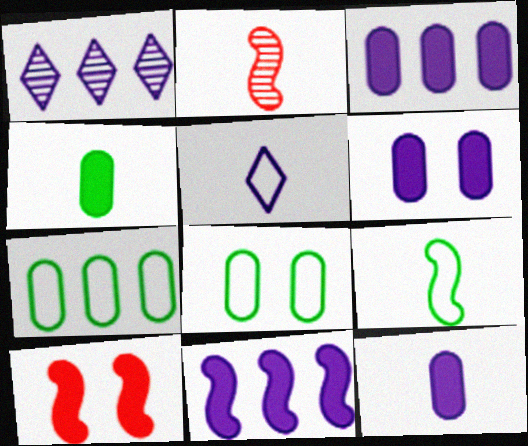[[2, 4, 5], 
[3, 6, 12]]